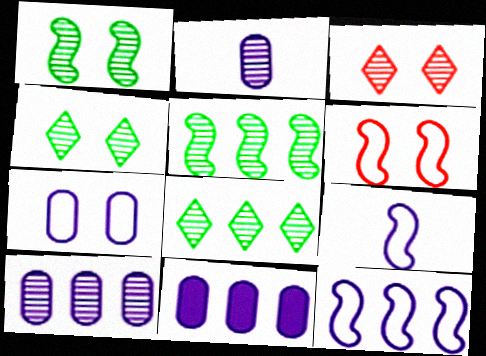[[2, 3, 5], 
[2, 7, 11]]